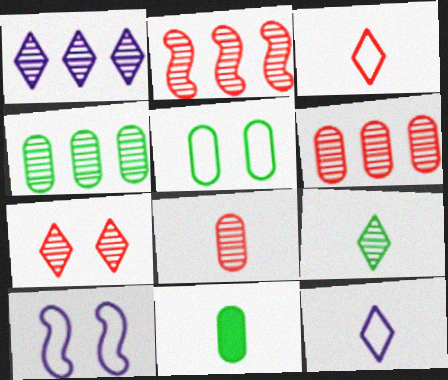[[1, 2, 4], 
[1, 7, 9], 
[2, 7, 8], 
[4, 5, 11]]